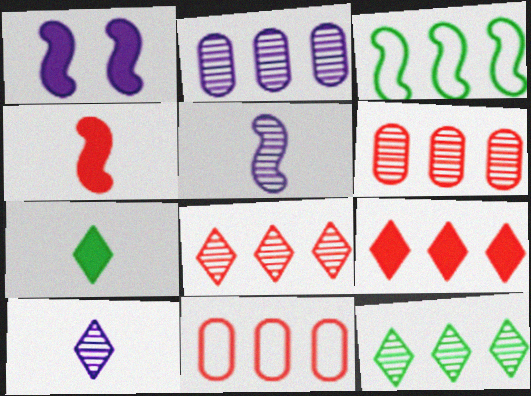[[2, 3, 9]]